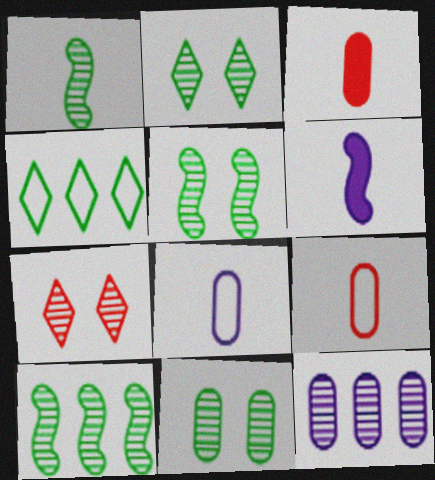[[1, 5, 10], 
[1, 7, 12], 
[2, 5, 11]]